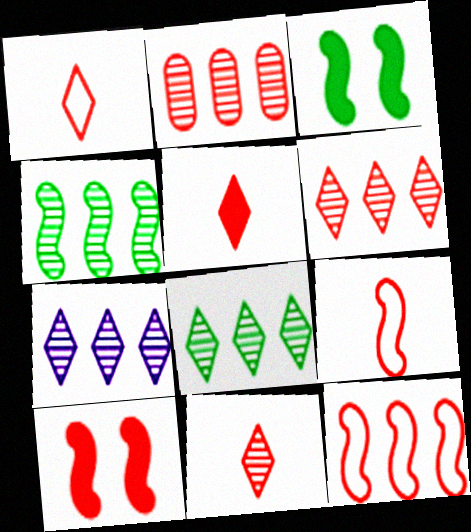[[1, 2, 10], 
[1, 5, 11], 
[2, 4, 7], 
[6, 7, 8]]